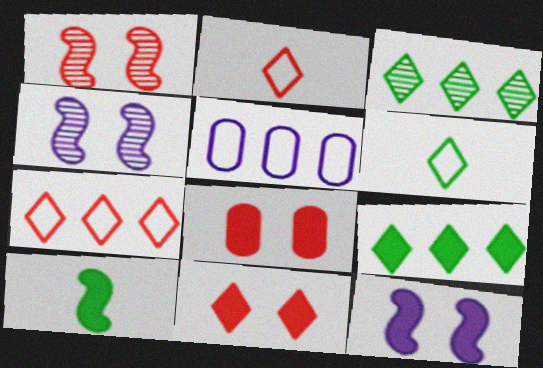[]